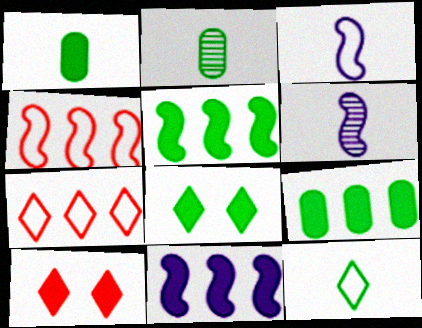[[1, 5, 8], 
[1, 10, 11]]